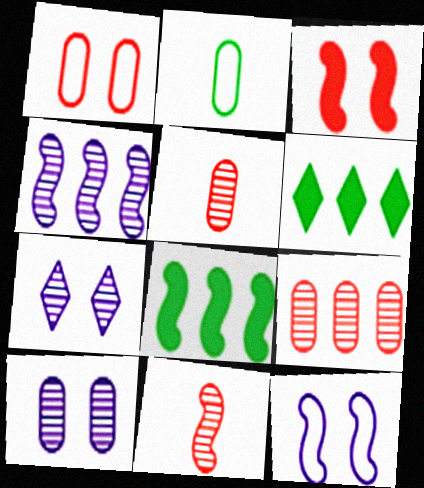[[5, 6, 12], 
[8, 11, 12]]